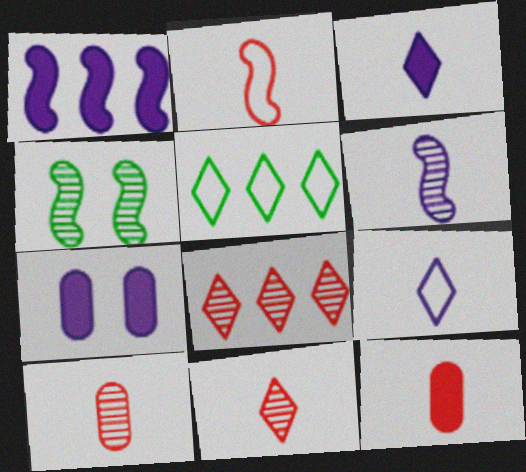[[1, 2, 4], 
[1, 3, 7], 
[2, 11, 12]]